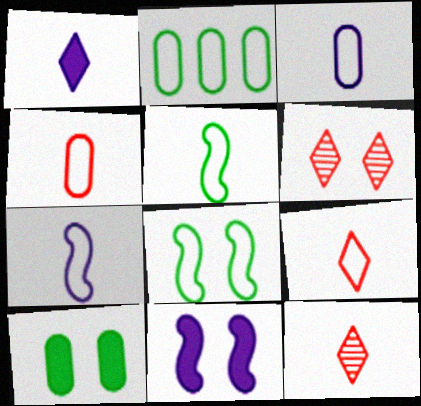[[2, 11, 12], 
[3, 5, 9]]